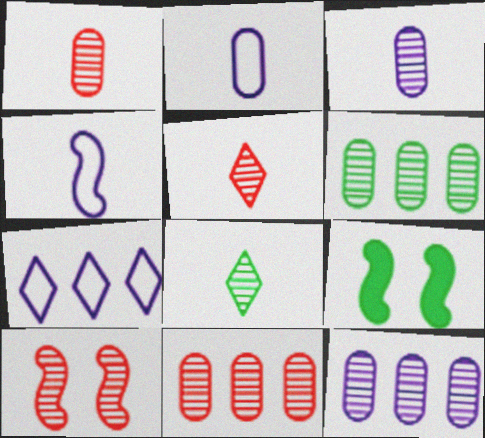[[1, 7, 9], 
[5, 10, 11], 
[6, 11, 12], 
[8, 10, 12]]